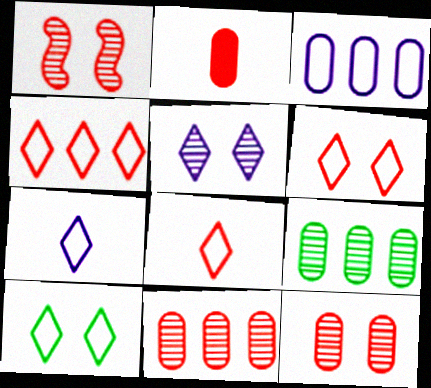[[1, 2, 4], 
[4, 6, 8], 
[4, 7, 10]]